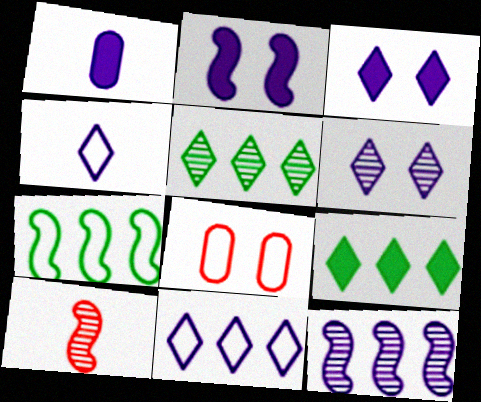[[2, 7, 10], 
[4, 7, 8]]